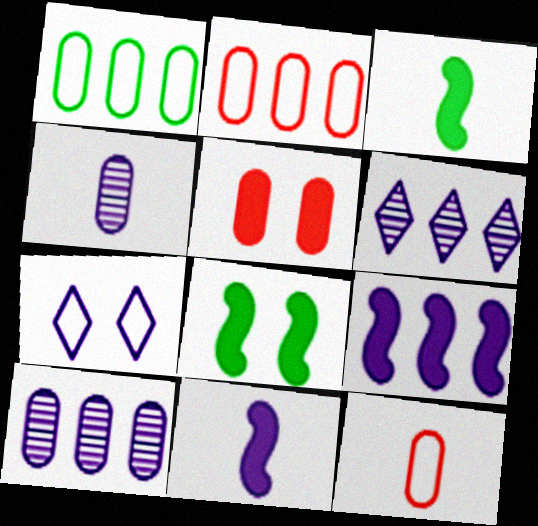[[1, 4, 5], 
[4, 7, 9], 
[6, 8, 12], 
[7, 10, 11]]